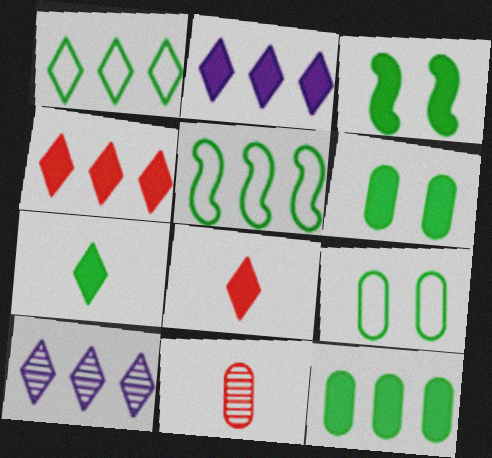[[1, 4, 10], 
[3, 7, 12]]